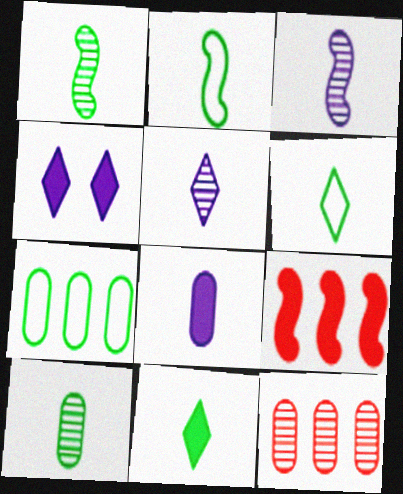[[2, 4, 12], 
[2, 10, 11]]